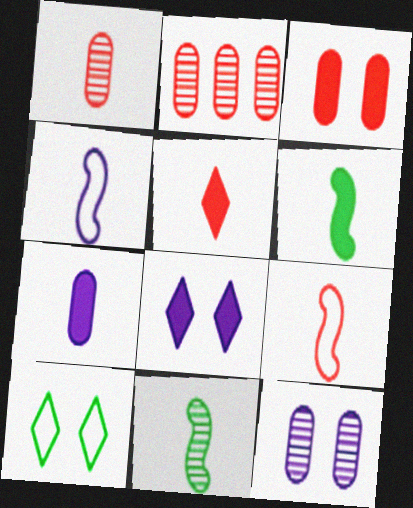[[1, 5, 9], 
[5, 6, 7]]